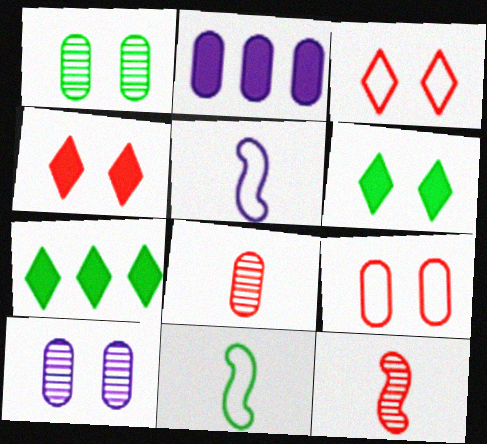[[1, 7, 11]]